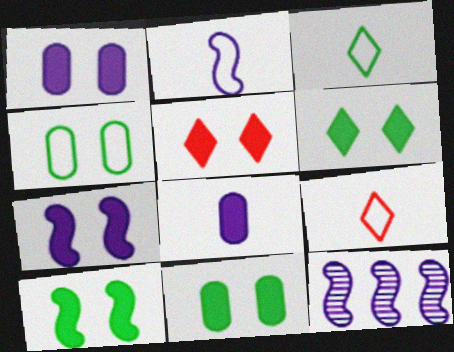[[1, 5, 10], 
[2, 7, 12], 
[5, 7, 11], 
[6, 10, 11], 
[9, 11, 12]]